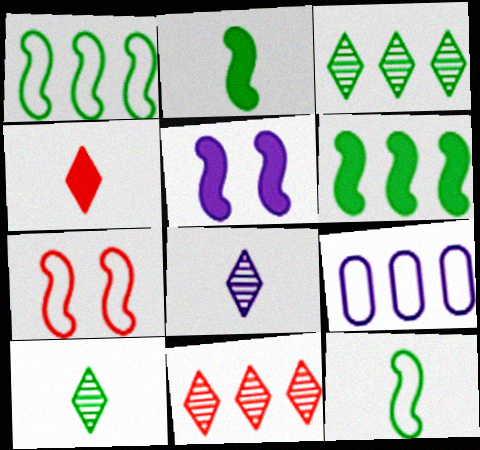[[5, 8, 9], 
[6, 9, 11]]